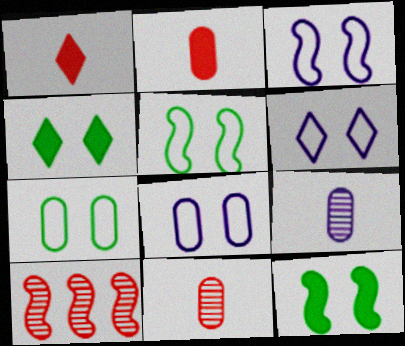[[3, 6, 8]]